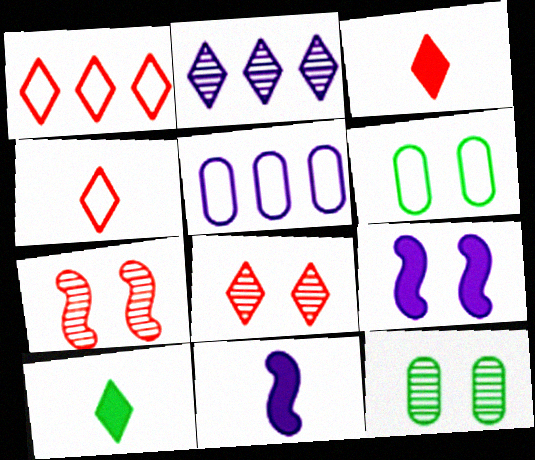[[1, 3, 8], 
[1, 11, 12], 
[5, 7, 10], 
[6, 8, 9]]